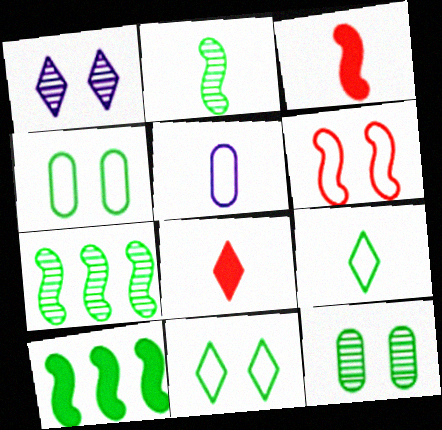[[2, 5, 8], 
[9, 10, 12]]